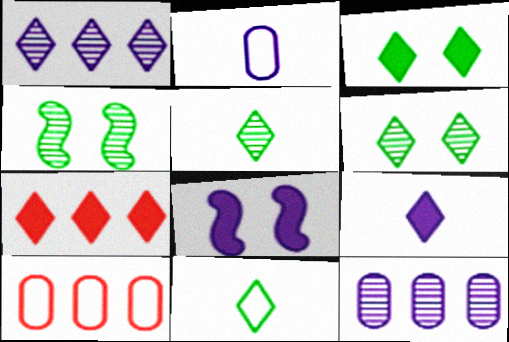[[1, 2, 8], 
[2, 4, 7], 
[3, 7, 9], 
[4, 9, 10], 
[5, 8, 10]]